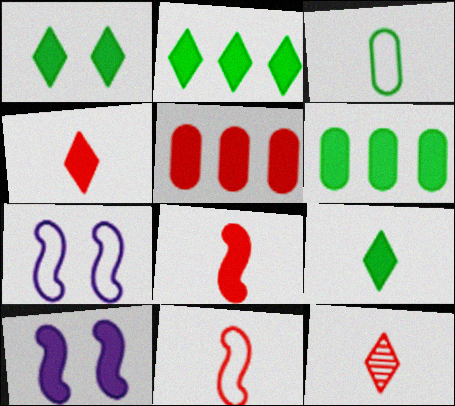[[1, 2, 9], 
[4, 6, 10], 
[5, 9, 10], 
[6, 7, 12]]